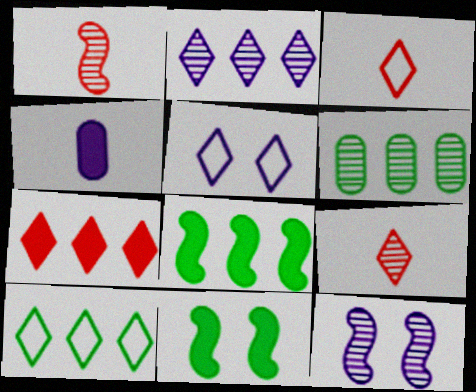[[2, 7, 10], 
[3, 5, 10], 
[4, 7, 11], 
[6, 8, 10], 
[6, 9, 12]]